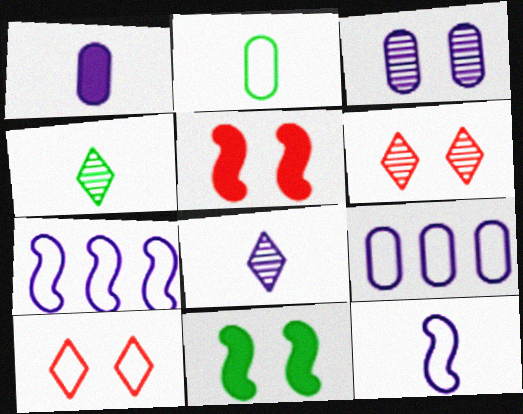[[1, 3, 9], 
[1, 8, 12], 
[2, 7, 10], 
[3, 10, 11], 
[4, 5, 9]]